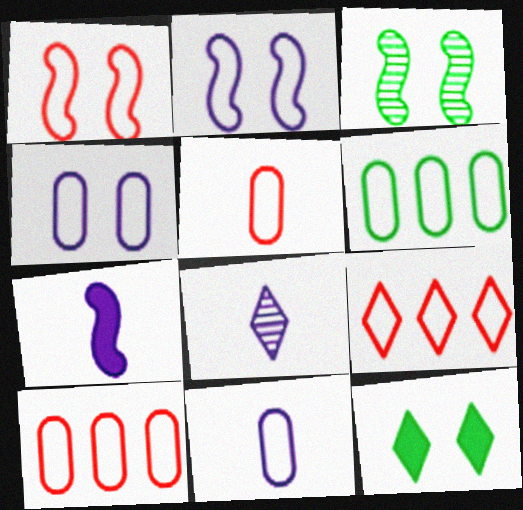[[1, 5, 9], 
[4, 5, 6], 
[7, 8, 11], 
[8, 9, 12]]